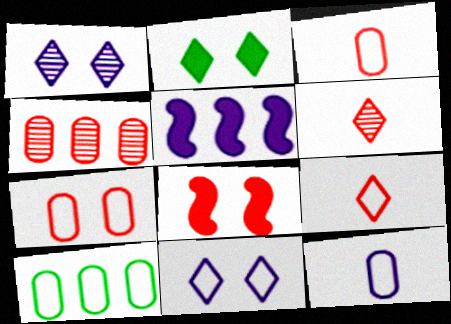[[1, 5, 12], 
[4, 8, 9], 
[7, 10, 12]]